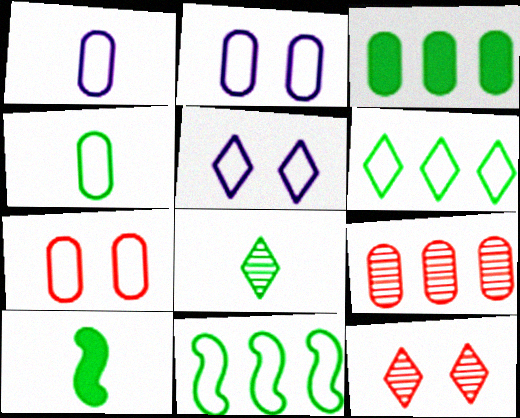[[4, 8, 10], 
[5, 9, 10]]